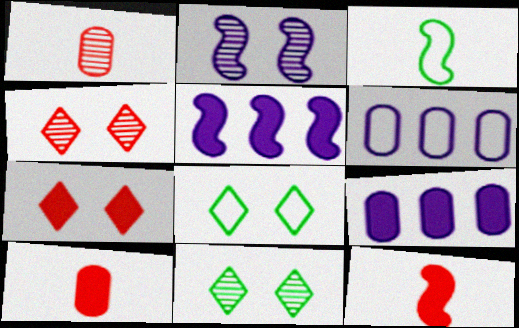[[1, 5, 8], 
[3, 4, 9], 
[6, 11, 12]]